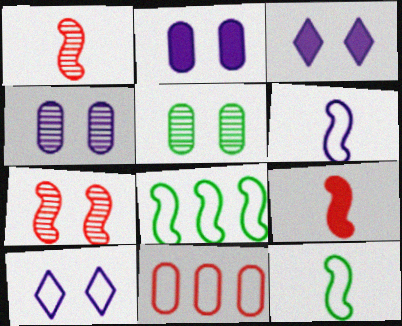[[10, 11, 12]]